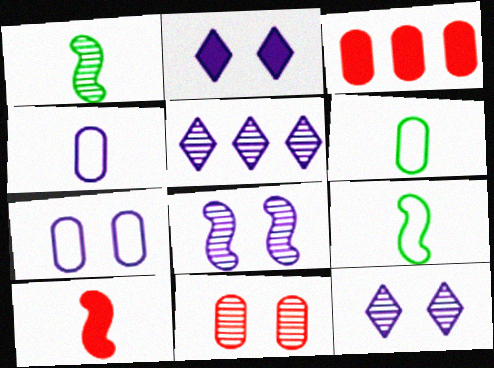[[1, 5, 11], 
[2, 7, 8], 
[3, 9, 12]]